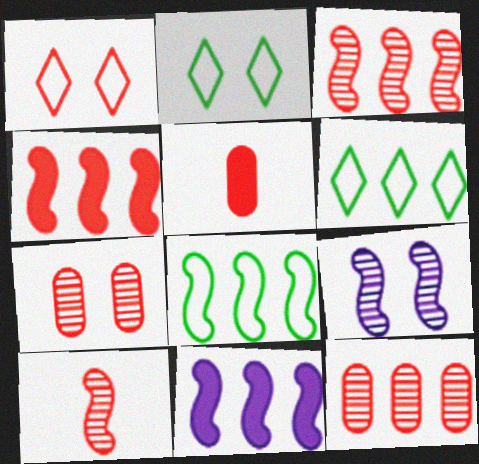[[1, 3, 5], 
[3, 8, 11], 
[5, 6, 9], 
[6, 11, 12]]